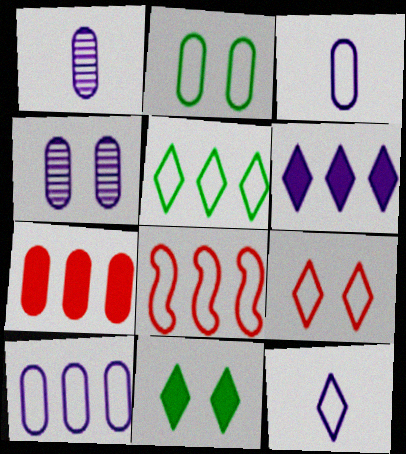[[1, 2, 7], 
[1, 8, 11], 
[2, 8, 12], 
[5, 8, 10], 
[5, 9, 12]]